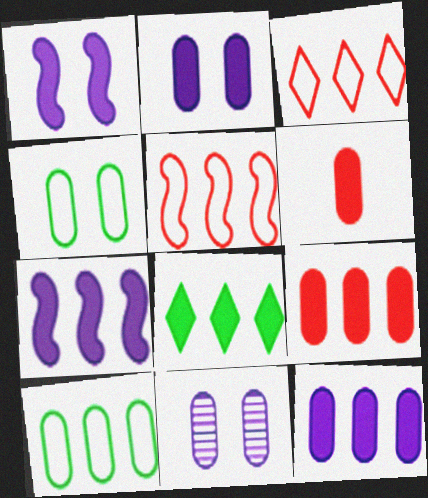[[1, 6, 8], 
[6, 10, 11], 
[7, 8, 9]]